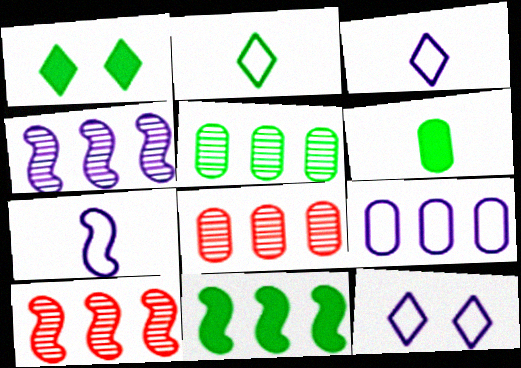[[1, 6, 11], 
[1, 7, 8], 
[6, 10, 12], 
[7, 9, 12]]